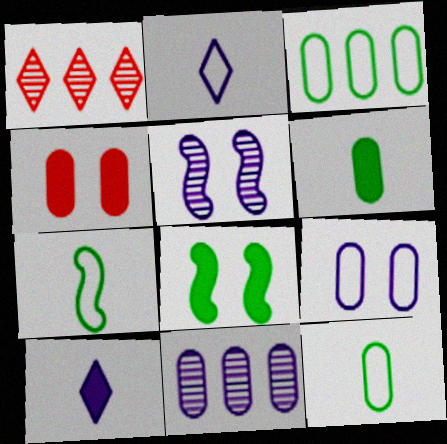[[4, 11, 12]]